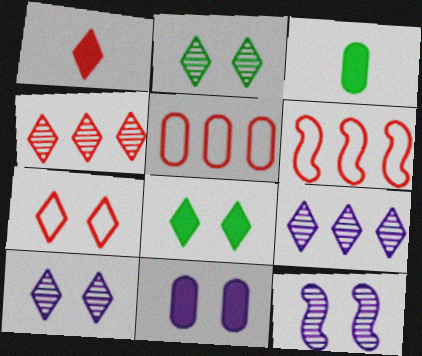[[1, 4, 7], 
[3, 6, 10], 
[7, 8, 10]]